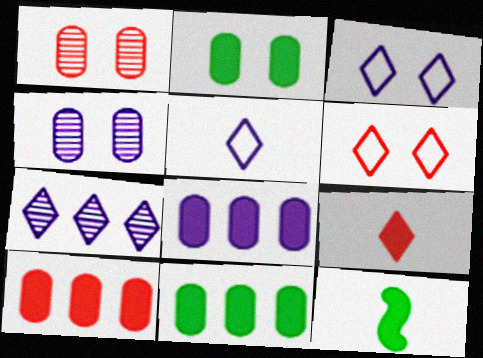[[8, 10, 11]]